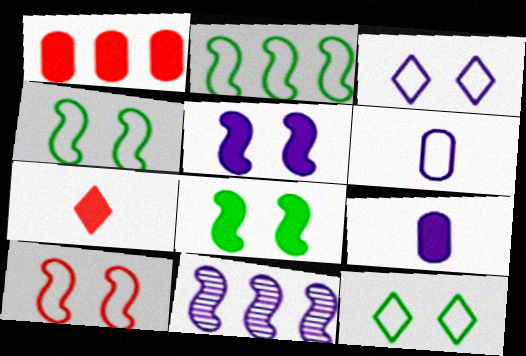[[3, 9, 11]]